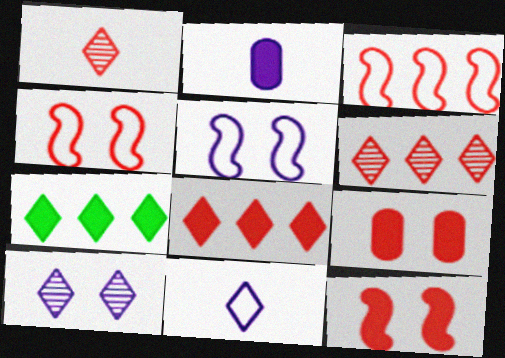[[1, 3, 9], 
[2, 7, 12]]